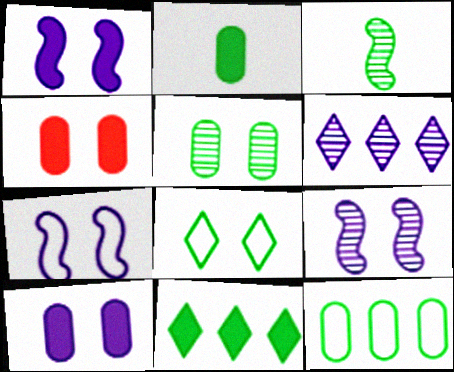[[1, 7, 9], 
[2, 5, 12], 
[4, 8, 9]]